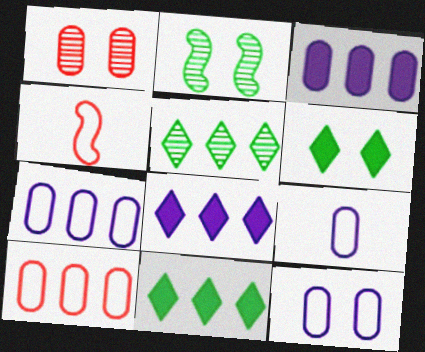[[7, 9, 12]]